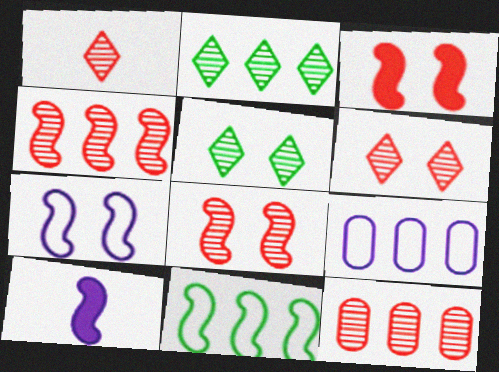[[1, 8, 12], 
[8, 10, 11]]